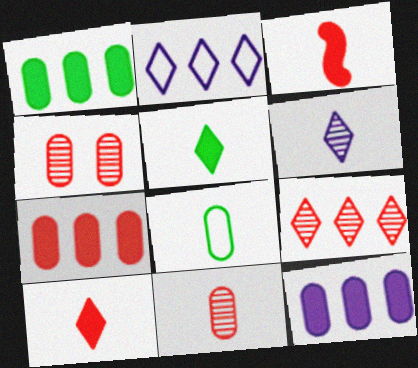[[1, 7, 12], 
[3, 6, 8], 
[4, 8, 12]]